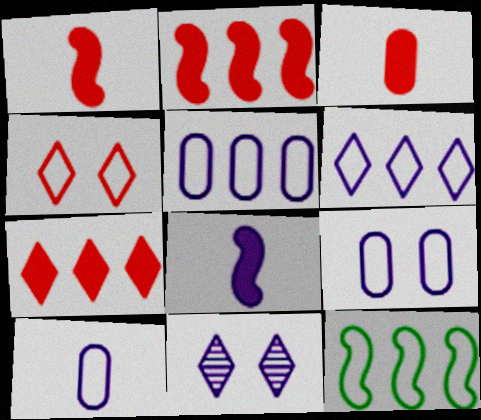[[3, 11, 12], 
[4, 10, 12], 
[5, 8, 11], 
[5, 9, 10]]